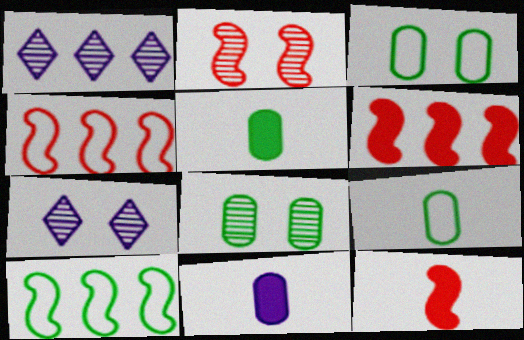[[1, 3, 12], 
[2, 4, 12], 
[2, 7, 8], 
[4, 5, 7], 
[6, 7, 9]]